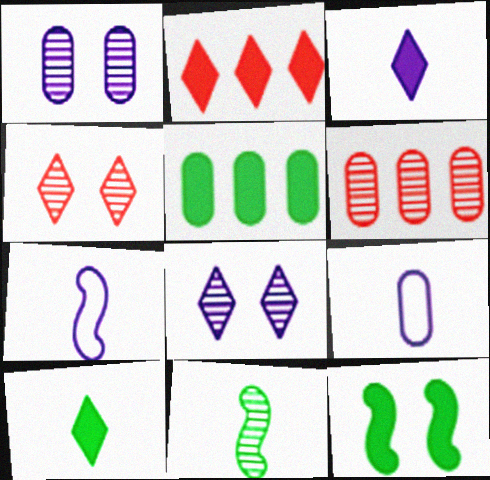[[4, 5, 7], 
[5, 10, 12], 
[6, 8, 11]]